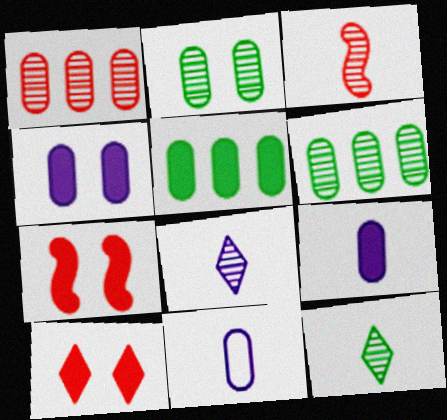[]